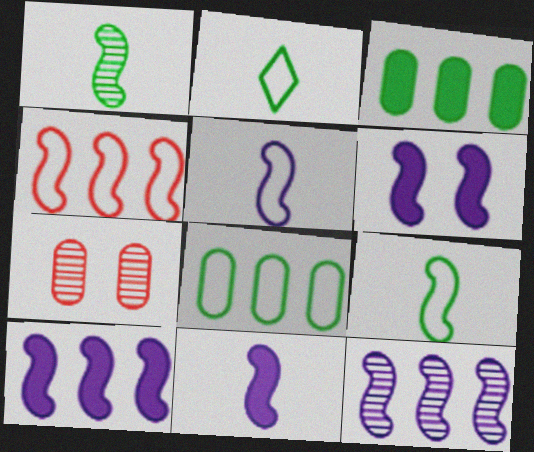[[1, 4, 6], 
[2, 7, 10], 
[5, 6, 12], 
[6, 10, 11]]